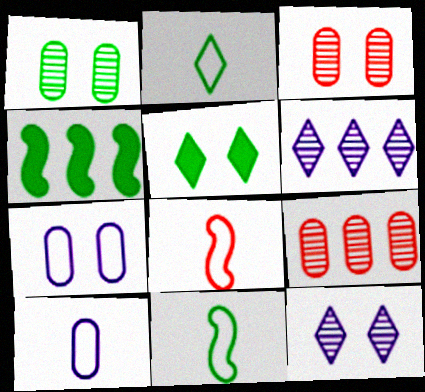[[1, 2, 4], 
[2, 8, 10]]